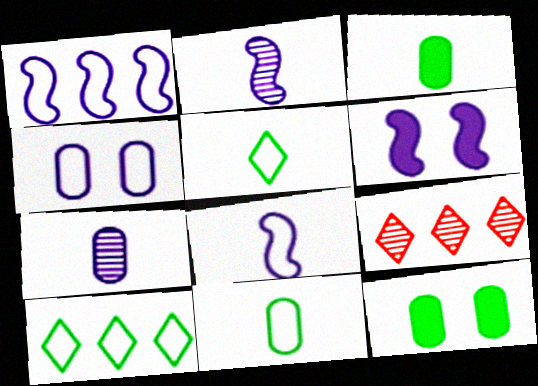[[1, 2, 6], 
[6, 9, 11], 
[8, 9, 12]]